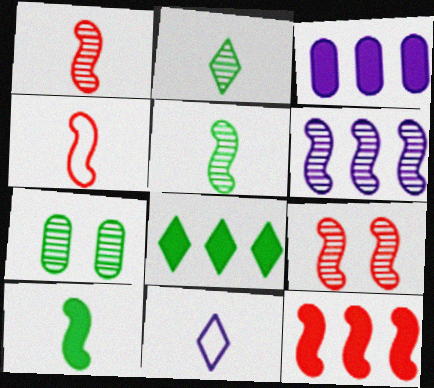[[3, 8, 12], 
[4, 9, 12], 
[5, 6, 9], 
[7, 11, 12]]